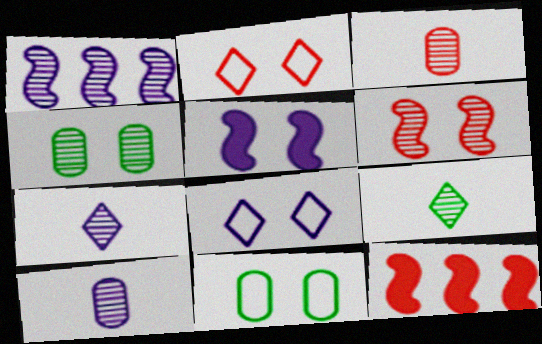[[2, 3, 12], 
[2, 4, 5], 
[7, 11, 12]]